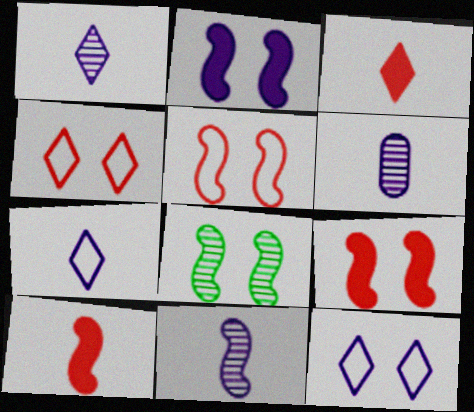[[1, 6, 11], 
[2, 5, 8]]